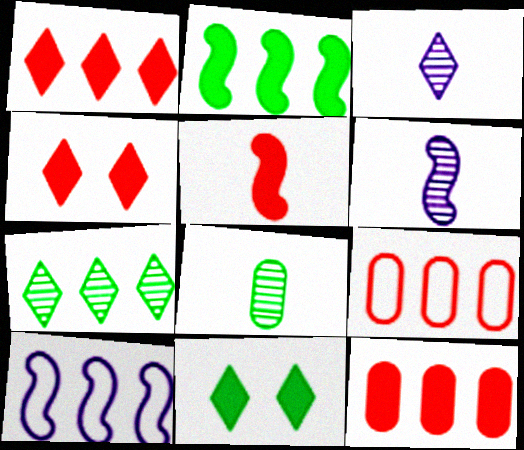[[4, 5, 12], 
[4, 8, 10], 
[6, 9, 11], 
[7, 10, 12]]